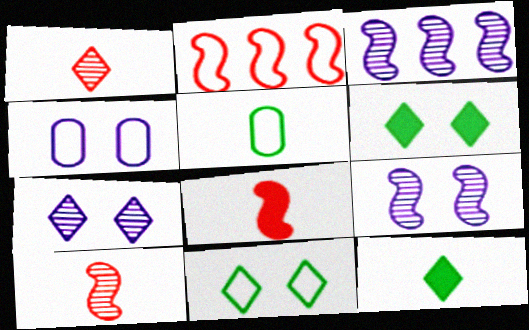[]